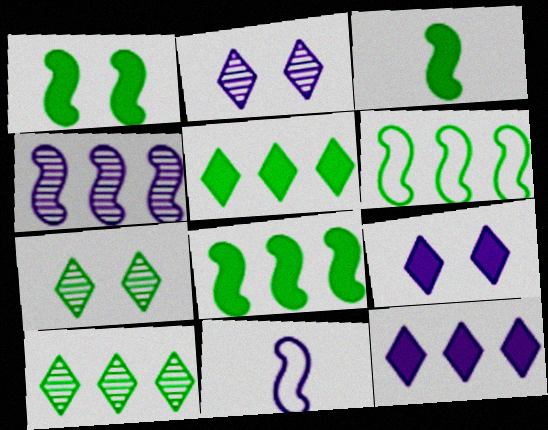[[1, 3, 8]]